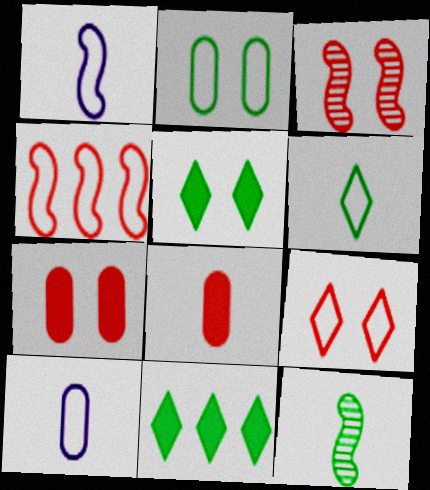[[2, 11, 12], 
[3, 7, 9], 
[3, 10, 11]]